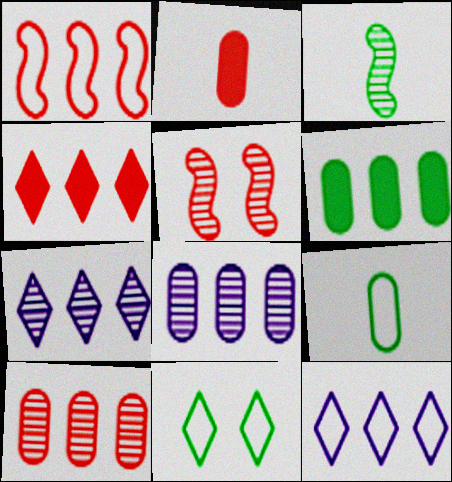[[1, 4, 10], 
[1, 6, 7], 
[3, 6, 11]]